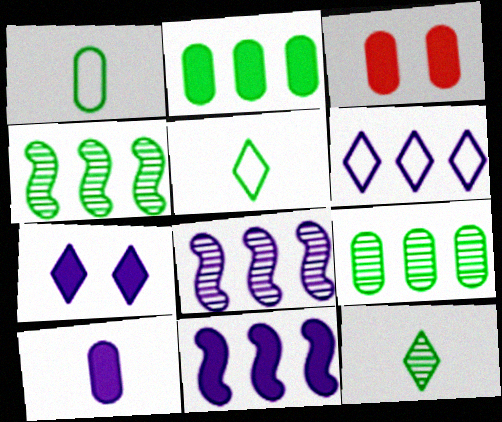[[2, 3, 10], 
[3, 5, 8], 
[7, 10, 11]]